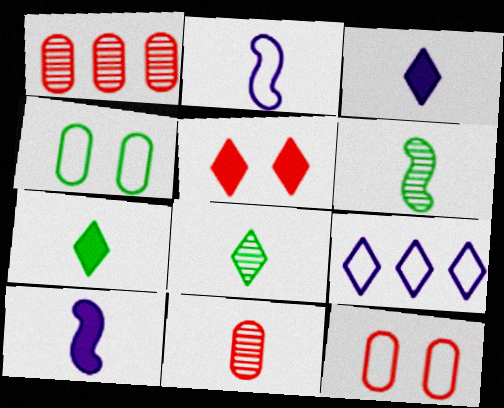[[2, 7, 11], 
[5, 8, 9]]